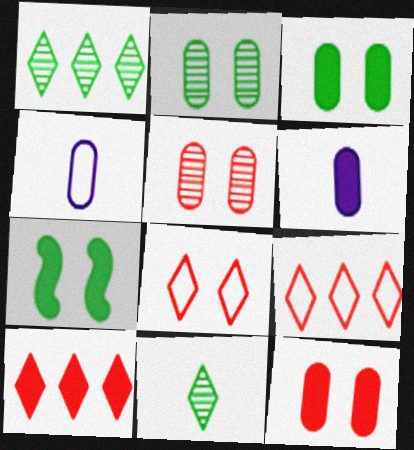[[6, 7, 10]]